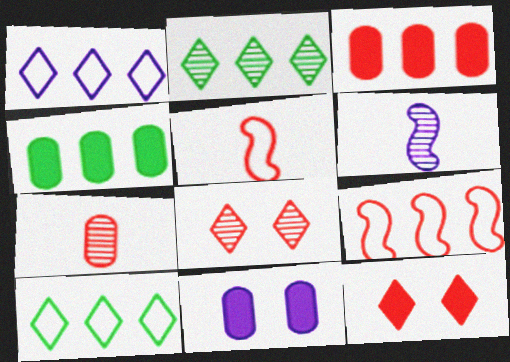[[1, 6, 11], 
[2, 5, 11], 
[3, 5, 8], 
[7, 9, 12]]